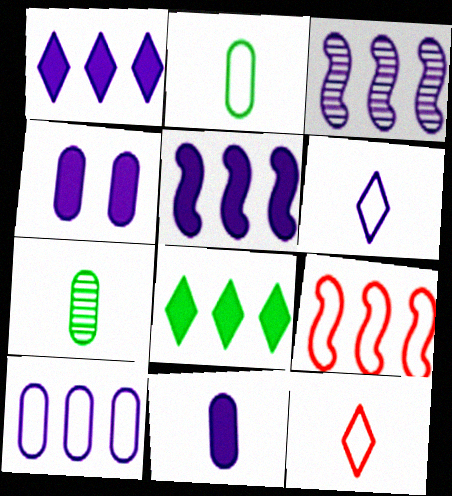[[1, 3, 10], 
[3, 4, 6]]